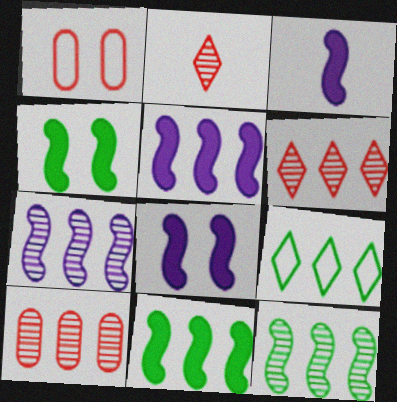[[3, 5, 8], 
[5, 9, 10]]